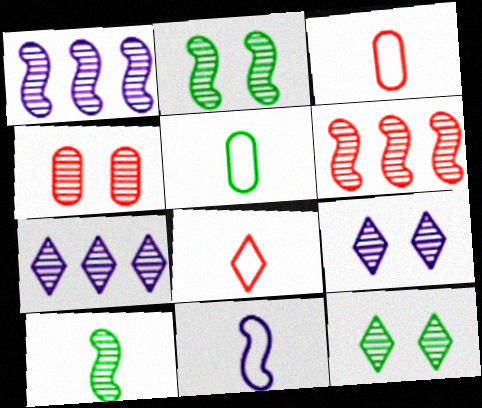[[2, 4, 9], 
[4, 7, 10], 
[5, 8, 11]]